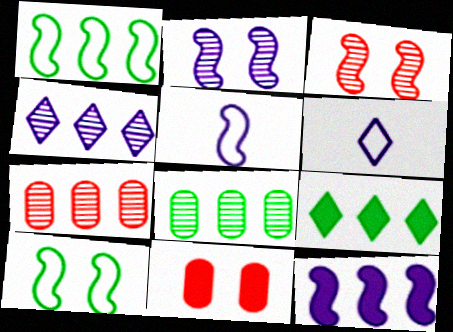[[1, 8, 9], 
[2, 5, 12]]